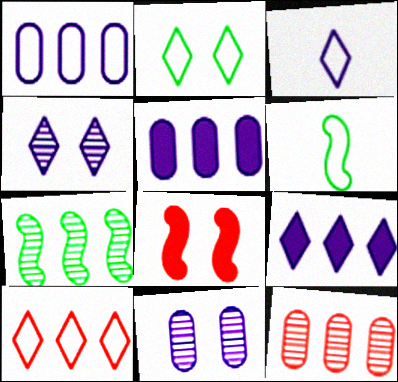[[2, 3, 10], 
[2, 8, 11], 
[3, 4, 9], 
[5, 7, 10]]